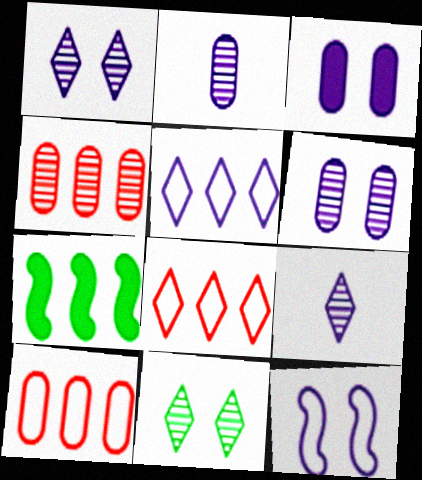[[1, 3, 12], 
[4, 5, 7]]